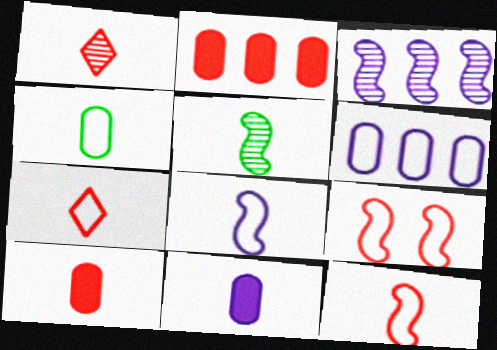[[1, 2, 9], 
[1, 10, 12], 
[4, 7, 8], 
[5, 7, 11]]